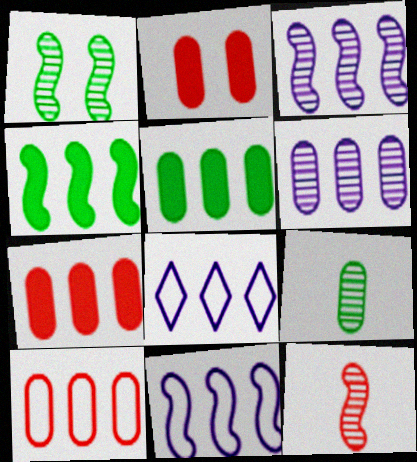[[1, 3, 12], 
[5, 6, 10]]